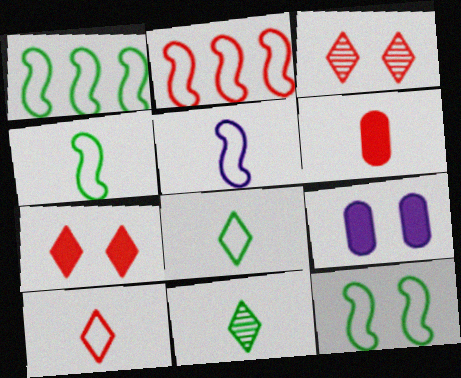[[1, 4, 12], 
[2, 3, 6], 
[2, 5, 12], 
[2, 9, 11], 
[3, 9, 12], 
[5, 6, 11]]